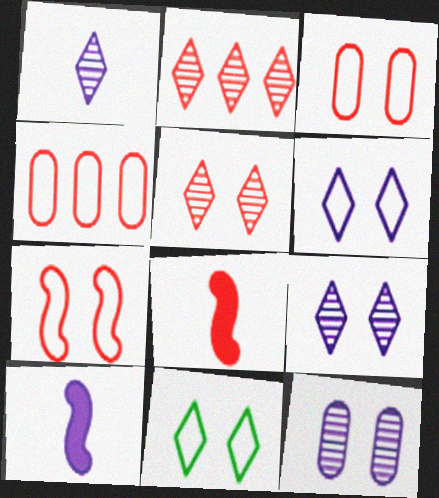[[2, 3, 8], 
[4, 5, 8]]